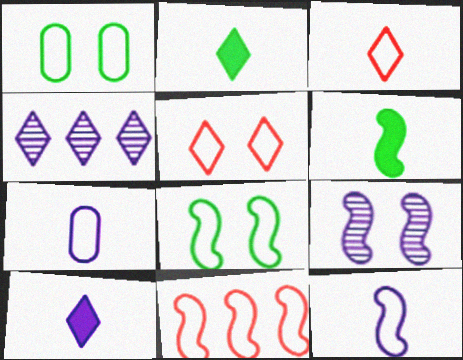[[2, 4, 5], 
[6, 9, 11], 
[8, 11, 12]]